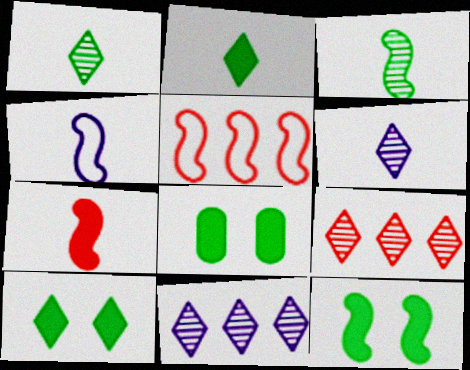[[3, 4, 7], 
[4, 8, 9], 
[5, 6, 8], 
[8, 10, 12]]